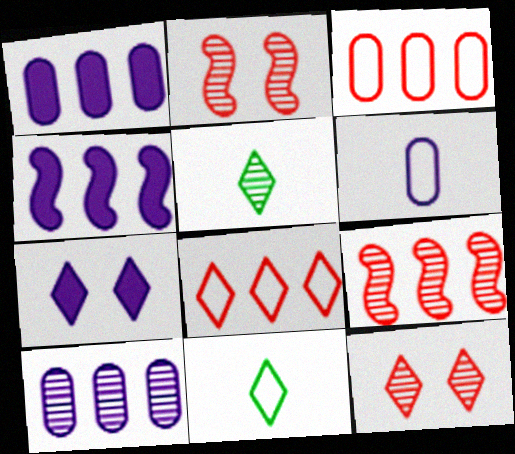[[1, 2, 11], 
[2, 5, 10], 
[5, 7, 8]]